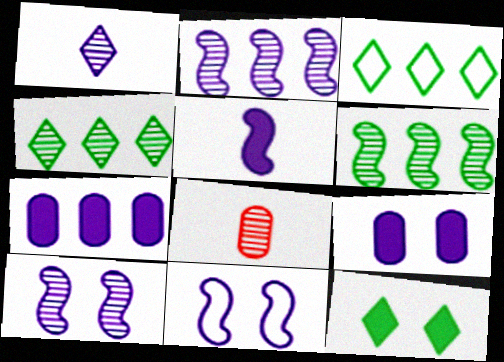[[1, 7, 11], 
[2, 5, 11], 
[4, 8, 10]]